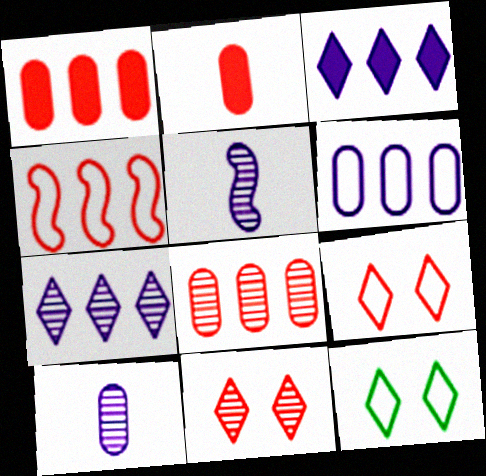[[1, 5, 12], 
[2, 4, 11]]